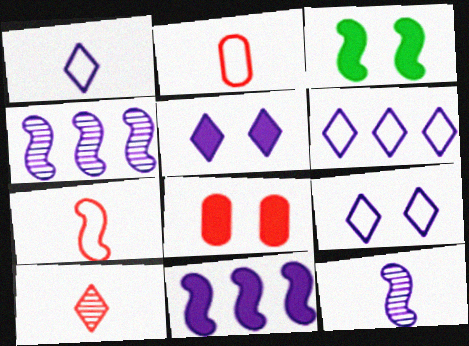[[1, 6, 9], 
[3, 4, 7], 
[3, 5, 8]]